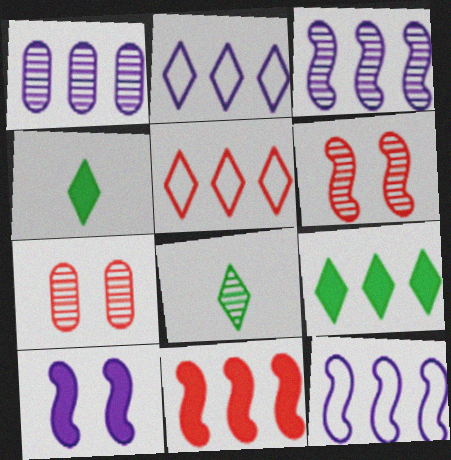[[1, 6, 8], 
[3, 7, 8], 
[4, 7, 12]]